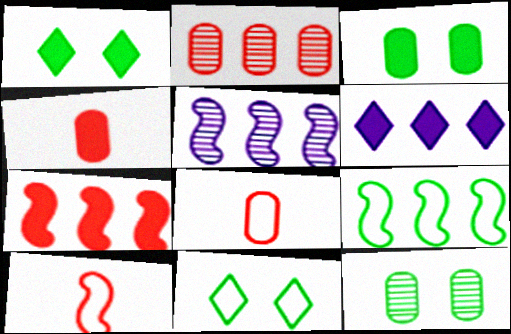[[1, 5, 8], 
[2, 6, 9], 
[4, 5, 11], 
[5, 7, 9], 
[6, 10, 12]]